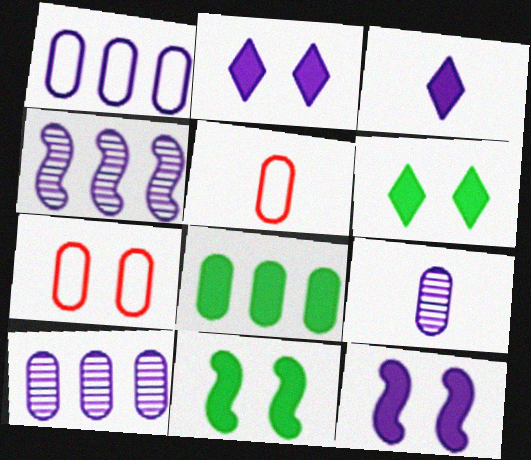[[4, 5, 6], 
[7, 8, 9]]